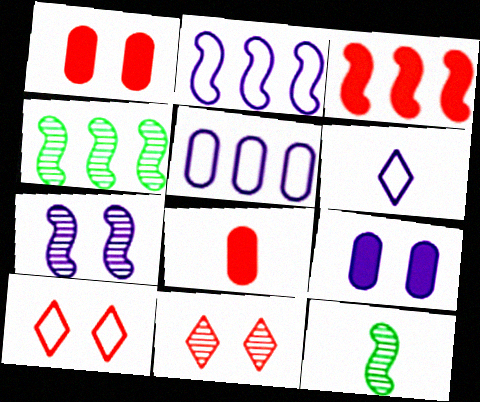[[1, 4, 6], 
[2, 3, 4], 
[6, 8, 12]]